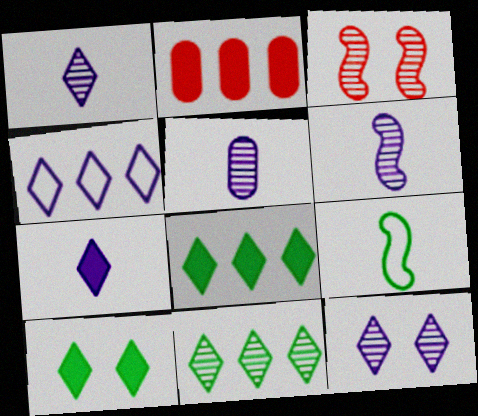[[1, 5, 6], 
[2, 9, 12], 
[3, 5, 11], 
[4, 7, 12]]